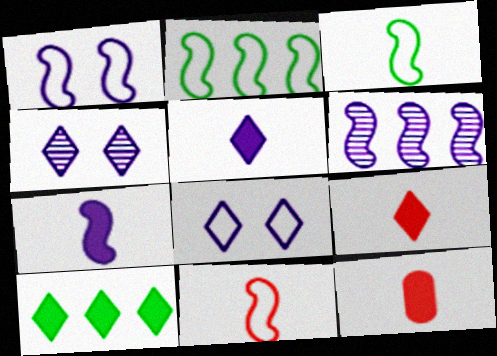[[1, 2, 11], 
[1, 6, 7], 
[2, 4, 12]]